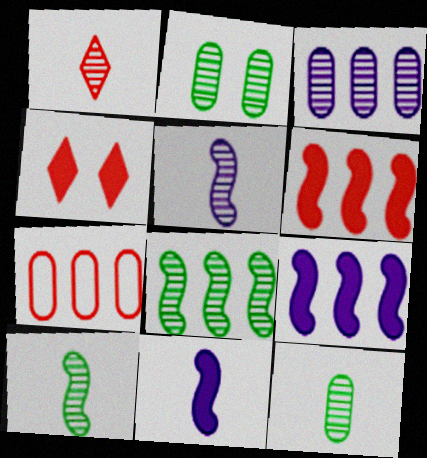[[1, 5, 12]]